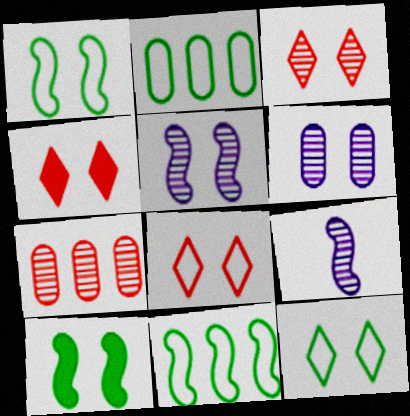[[1, 4, 6], 
[2, 4, 9], 
[3, 4, 8], 
[6, 8, 10]]